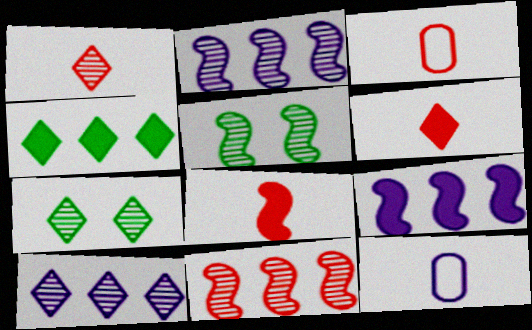[[1, 3, 8], 
[1, 7, 10], 
[3, 7, 9]]